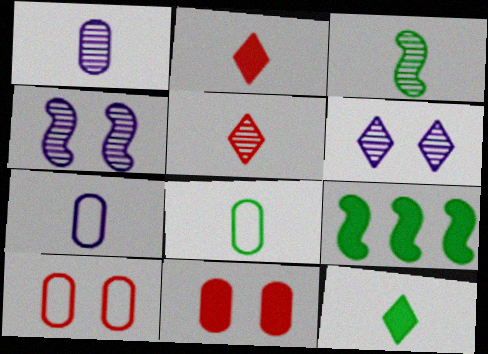[[1, 3, 5], 
[2, 3, 7], 
[3, 8, 12]]